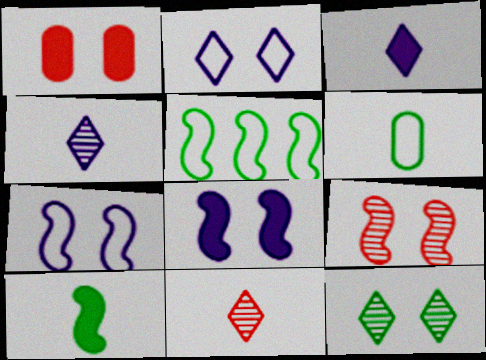[[1, 4, 5], 
[1, 7, 12]]